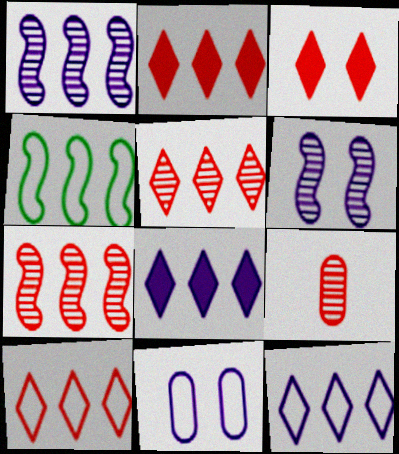[[2, 5, 10]]